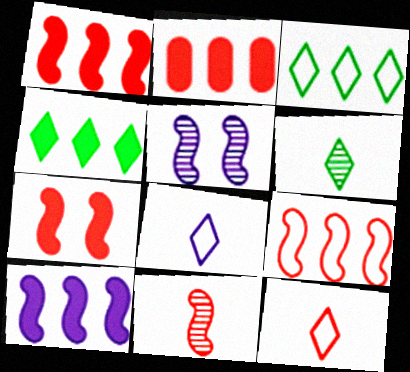[[2, 4, 10], 
[7, 9, 11]]